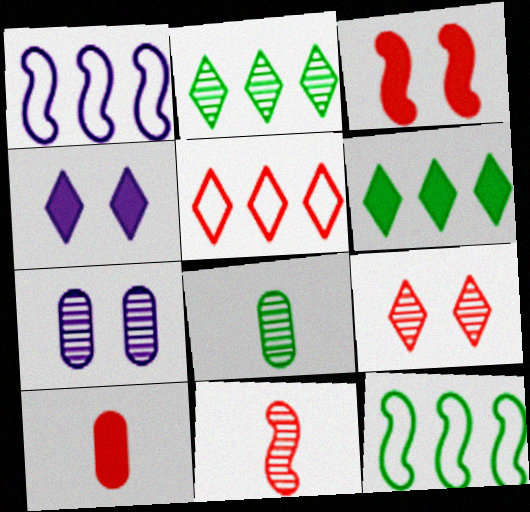[[2, 7, 11]]